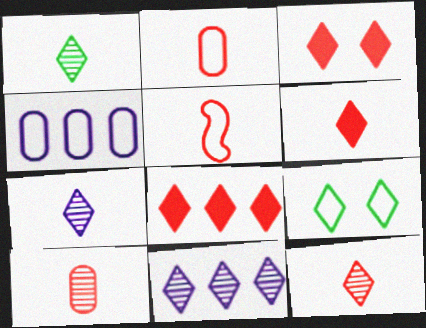[[1, 7, 12], 
[3, 6, 8], 
[4, 5, 9], 
[5, 6, 10], 
[6, 9, 11], 
[7, 8, 9]]